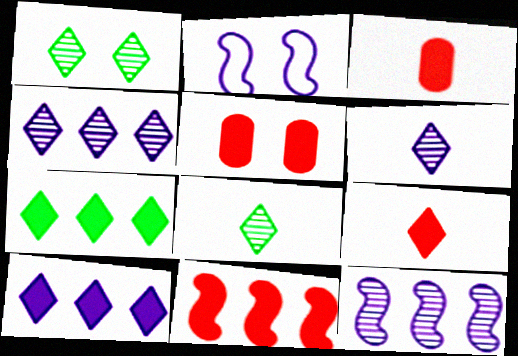[[1, 2, 5], 
[5, 9, 11]]